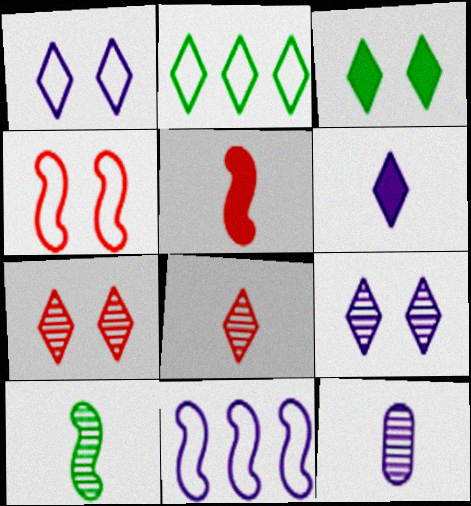[[1, 3, 7], 
[2, 6, 7], 
[8, 10, 12]]